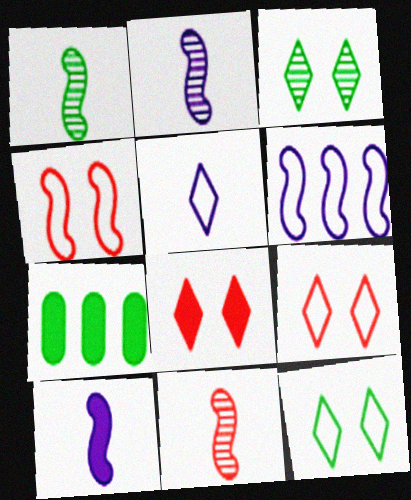[[1, 2, 11], 
[1, 7, 12], 
[2, 7, 9], 
[7, 8, 10]]